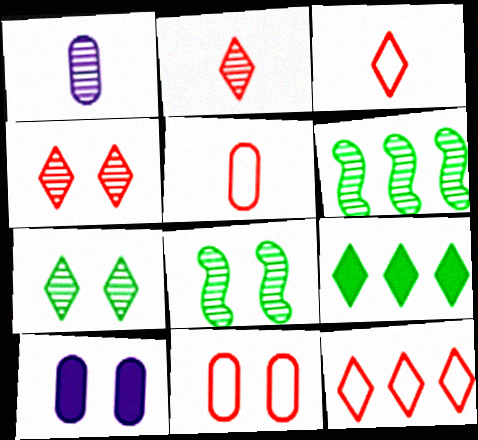[[1, 4, 6], 
[3, 6, 10]]